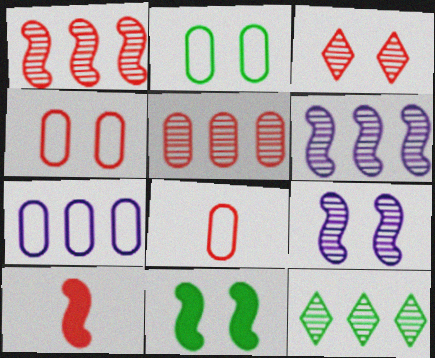[[2, 7, 8], 
[5, 6, 12]]